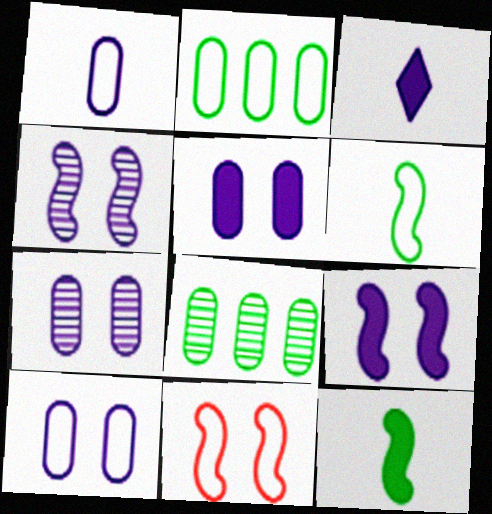[[3, 8, 11], 
[5, 7, 10]]